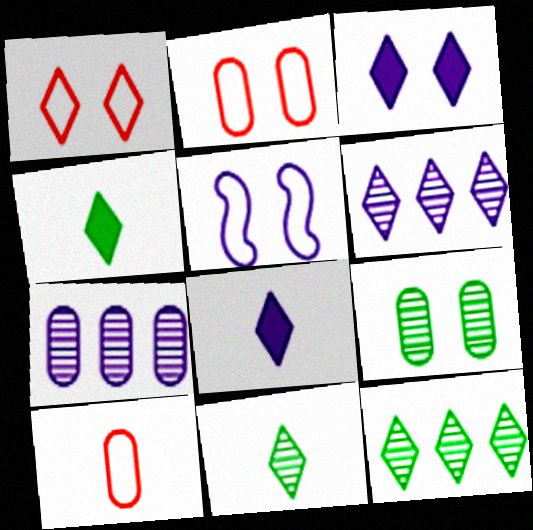[[1, 4, 6], 
[1, 8, 12], 
[5, 7, 8]]